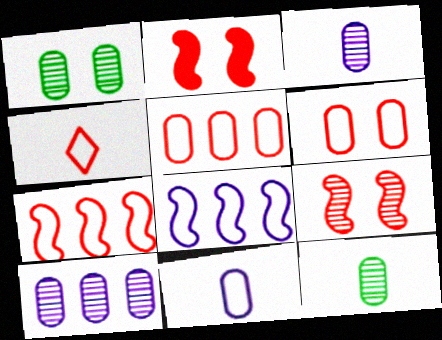[[4, 6, 7]]